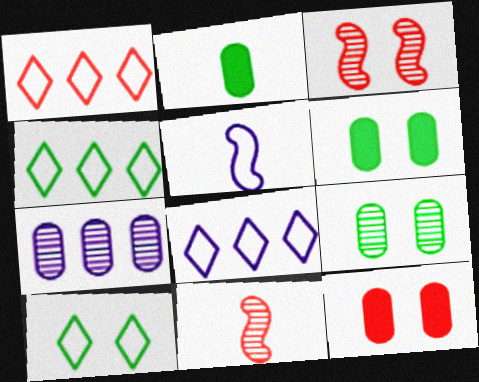[[1, 4, 8], 
[1, 11, 12], 
[2, 3, 8], 
[6, 8, 11]]